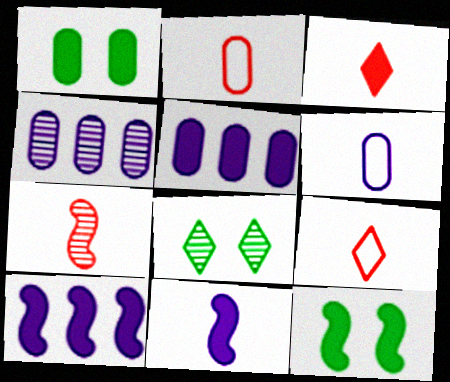[[1, 2, 4], 
[1, 3, 10], 
[2, 3, 7], 
[2, 8, 10], 
[3, 5, 12], 
[4, 7, 8], 
[4, 9, 12]]